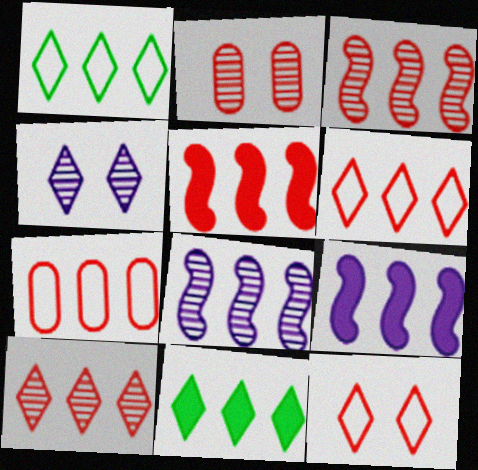[[5, 7, 10], 
[7, 8, 11]]